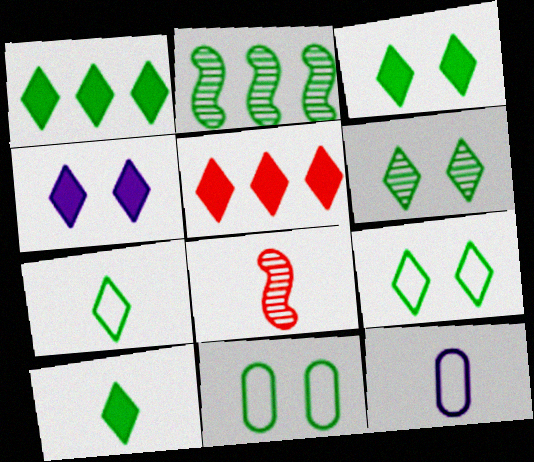[[1, 3, 10], 
[1, 6, 7], 
[2, 10, 11], 
[3, 6, 9], 
[4, 5, 10], 
[8, 10, 12]]